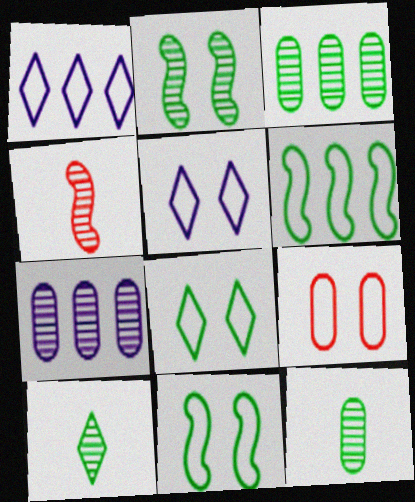[[2, 3, 10], 
[5, 9, 11]]